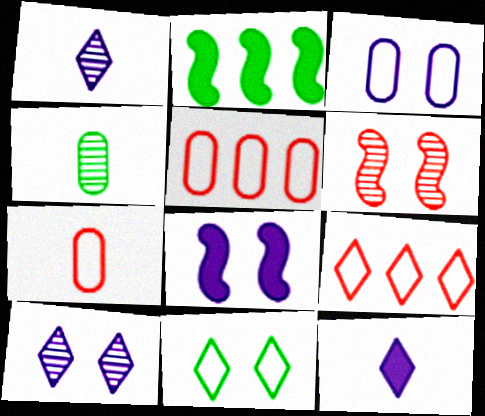[[2, 4, 11], 
[2, 7, 10], 
[3, 8, 10], 
[4, 8, 9]]